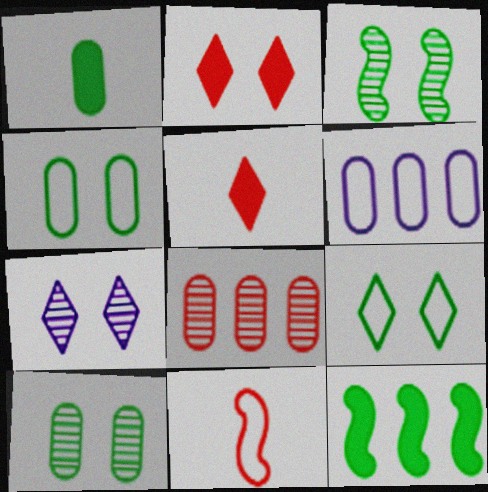[[2, 7, 9], 
[2, 8, 11], 
[3, 5, 6], 
[6, 9, 11]]